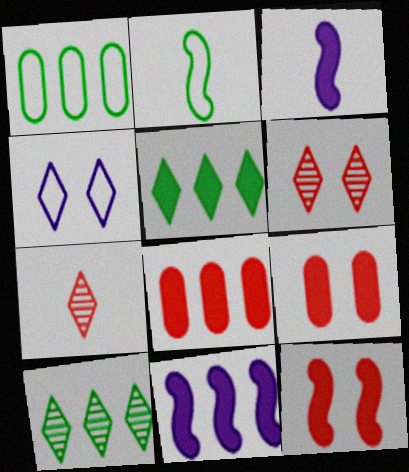[[1, 3, 6], 
[3, 5, 9], 
[4, 5, 7], 
[5, 8, 11]]